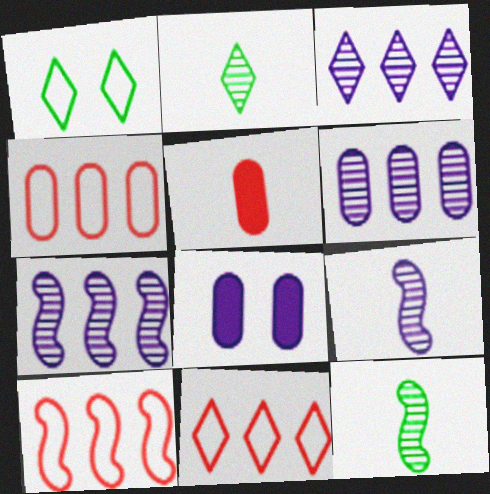[[1, 5, 7], 
[2, 8, 10], 
[3, 6, 7], 
[4, 10, 11], 
[8, 11, 12]]